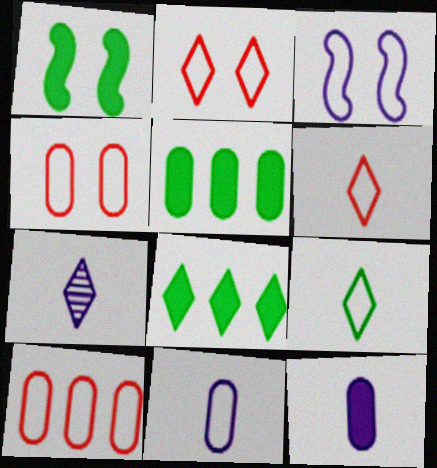[[1, 7, 10], 
[2, 7, 8], 
[3, 9, 10]]